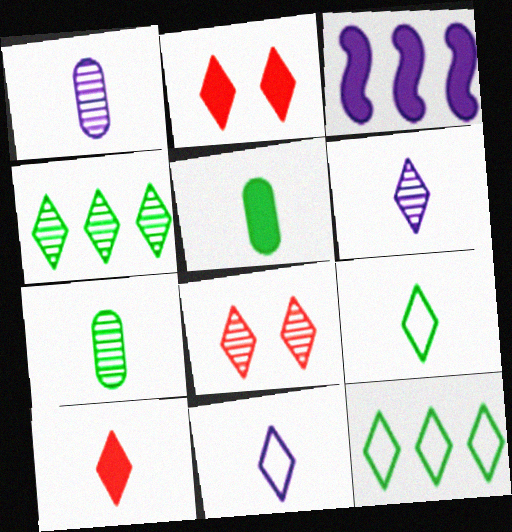[[2, 3, 5], 
[2, 4, 11], 
[2, 6, 12], 
[4, 6, 8], 
[6, 9, 10]]